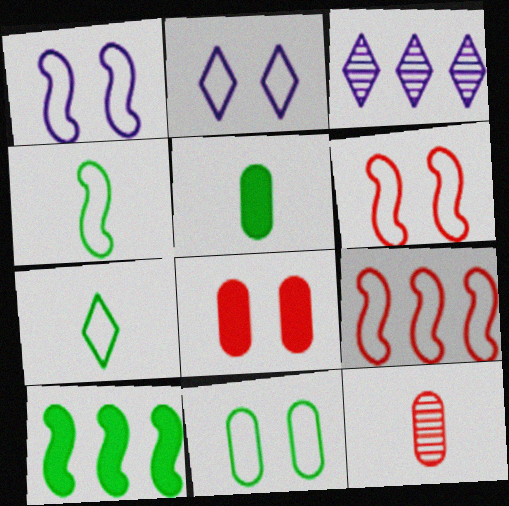[[1, 4, 9], 
[2, 6, 11], 
[2, 10, 12], 
[3, 4, 8], 
[3, 5, 6]]